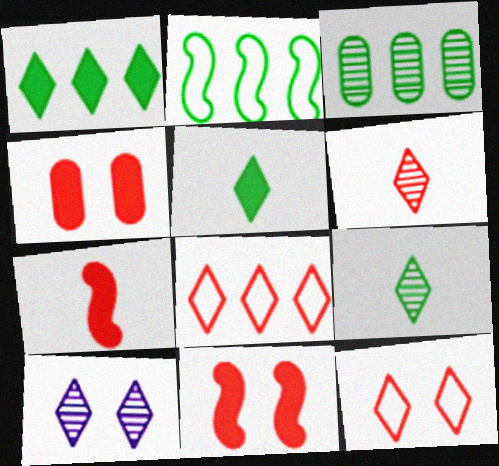[[1, 2, 3], 
[5, 8, 10]]